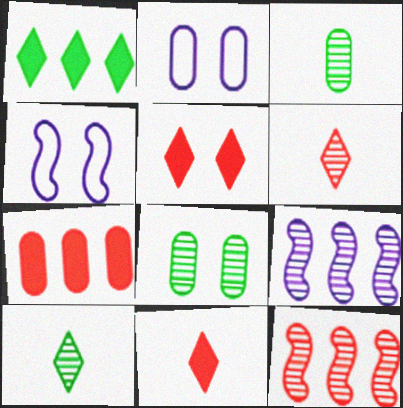[[2, 3, 7], 
[4, 5, 8], 
[4, 7, 10], 
[6, 8, 9]]